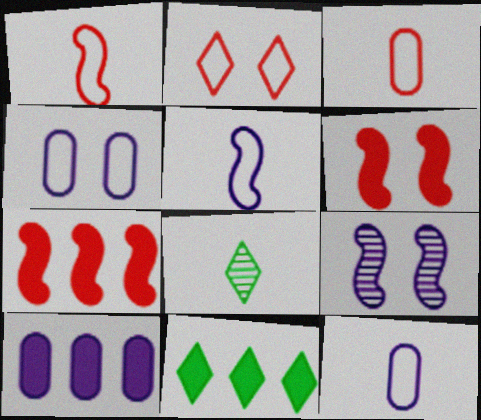[[3, 9, 11], 
[4, 7, 8], 
[7, 10, 11]]